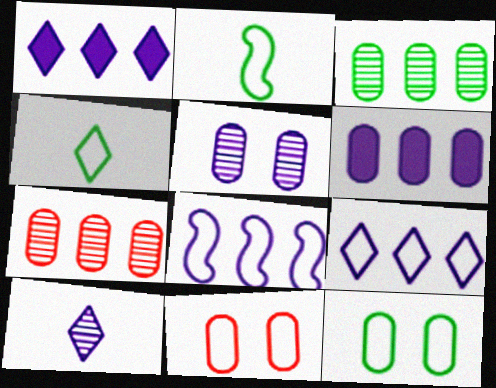[[2, 9, 11], 
[4, 8, 11]]